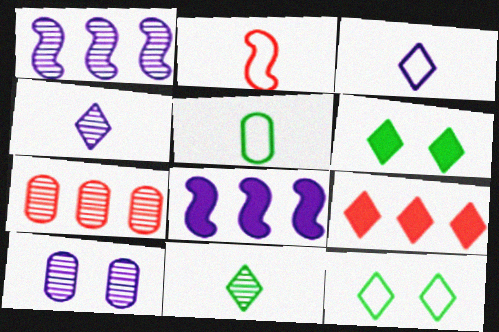[[1, 4, 10], 
[2, 3, 5], 
[3, 8, 10], 
[4, 9, 12]]